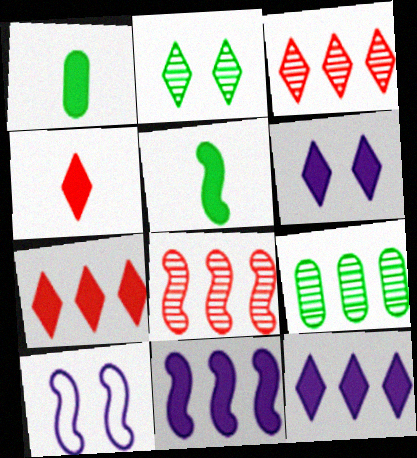[[1, 3, 10], 
[4, 9, 10], 
[5, 8, 10]]